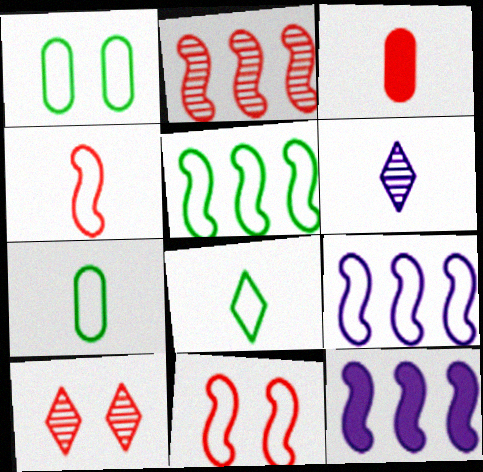[[1, 5, 8], 
[2, 5, 12], 
[7, 10, 12]]